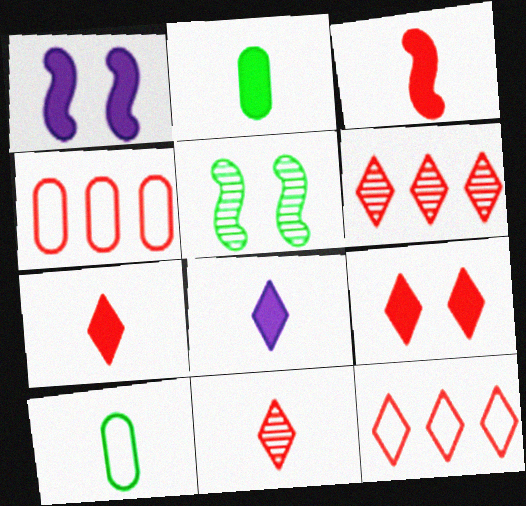[[1, 6, 10], 
[2, 3, 8], 
[4, 5, 8], 
[9, 11, 12]]